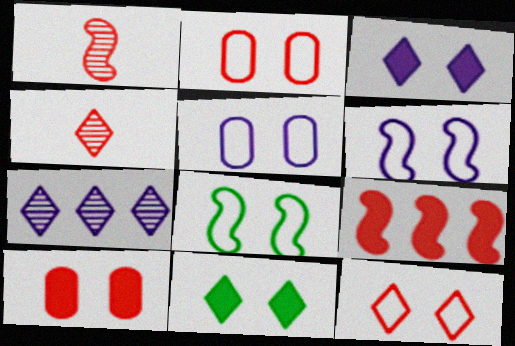[[2, 4, 9], 
[5, 8, 12]]